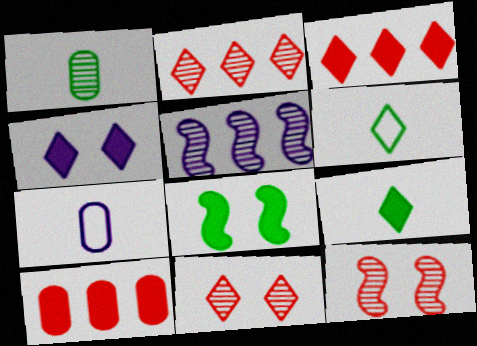[[1, 5, 11], 
[2, 4, 6], 
[2, 7, 8], 
[3, 4, 9], 
[4, 5, 7]]